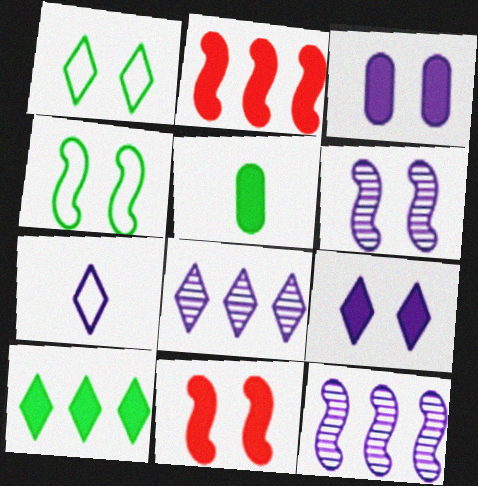[[2, 5, 9], 
[3, 7, 12], 
[4, 6, 11], 
[7, 8, 9]]